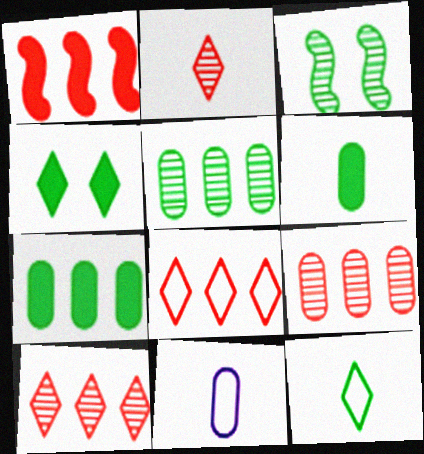[[1, 8, 9], 
[3, 7, 12]]